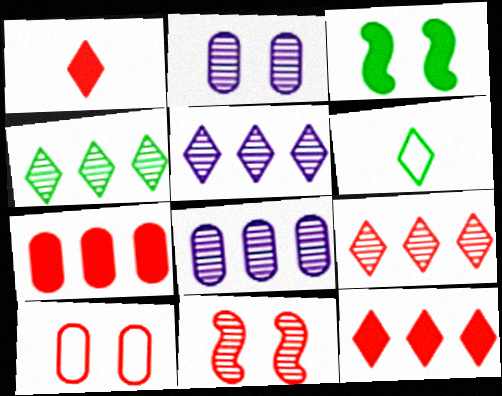[[4, 5, 9]]